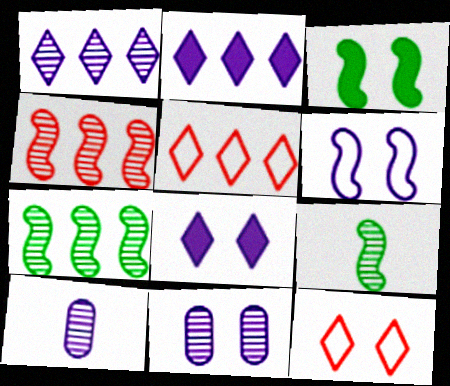[[2, 6, 10], 
[3, 5, 10], 
[3, 11, 12], 
[6, 8, 11]]